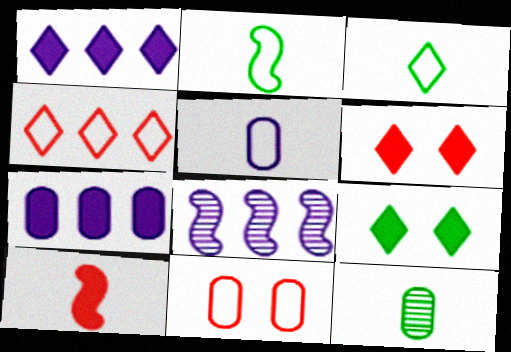[[7, 9, 10], 
[7, 11, 12]]